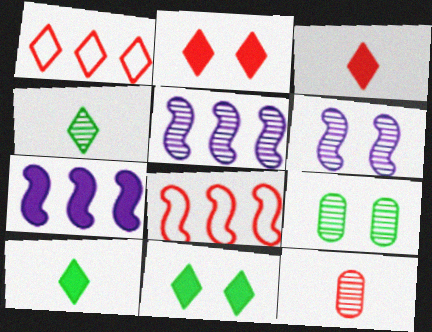[[2, 8, 12]]